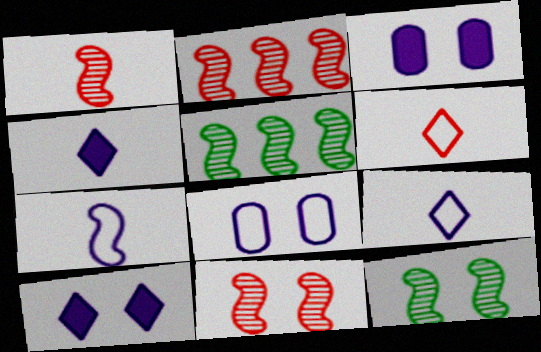[[1, 2, 11], 
[3, 5, 6]]